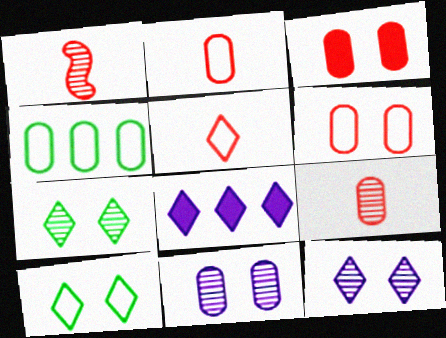[[5, 7, 8]]